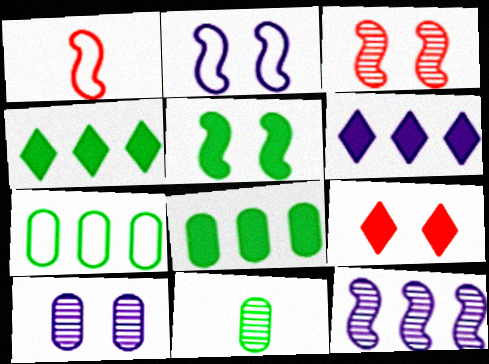[[1, 4, 10], 
[1, 5, 12], 
[2, 3, 5]]